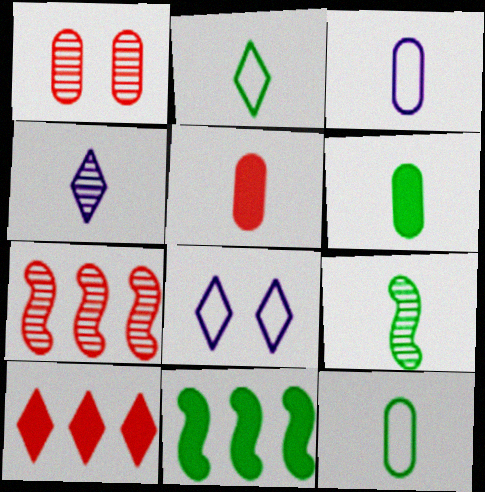[[2, 6, 9], 
[6, 7, 8]]